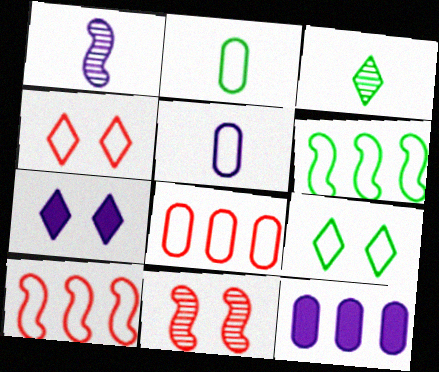[[2, 6, 9], 
[4, 5, 6], 
[5, 9, 10]]